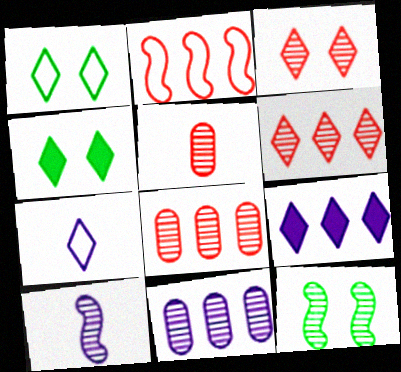[[4, 6, 7]]